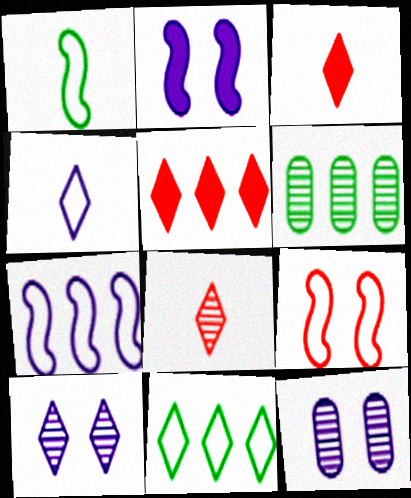[[1, 5, 12], 
[1, 7, 9], 
[3, 10, 11], 
[5, 6, 7]]